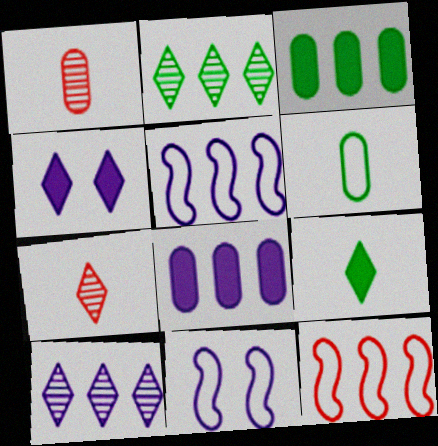[[2, 8, 12], 
[3, 7, 11], 
[3, 10, 12], 
[5, 8, 10]]